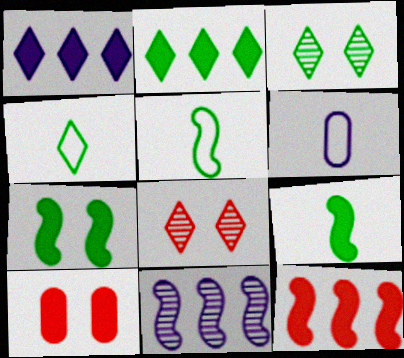[[1, 4, 8], 
[1, 9, 10], 
[2, 3, 4], 
[3, 6, 12], 
[4, 10, 11]]